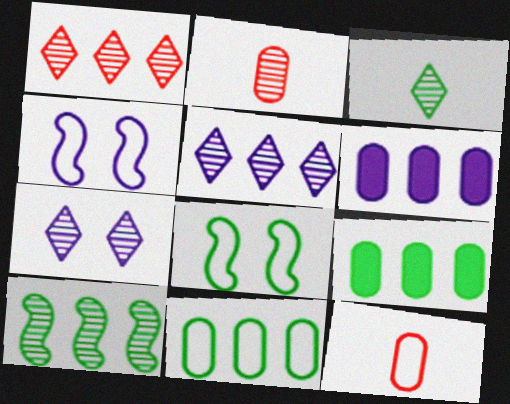[[1, 3, 7], 
[2, 7, 10], 
[3, 8, 9]]